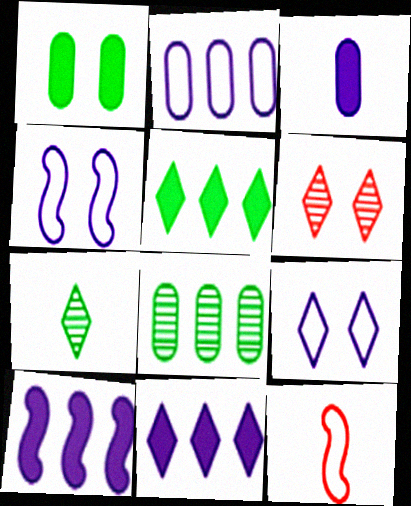[[1, 4, 6], 
[3, 7, 12]]